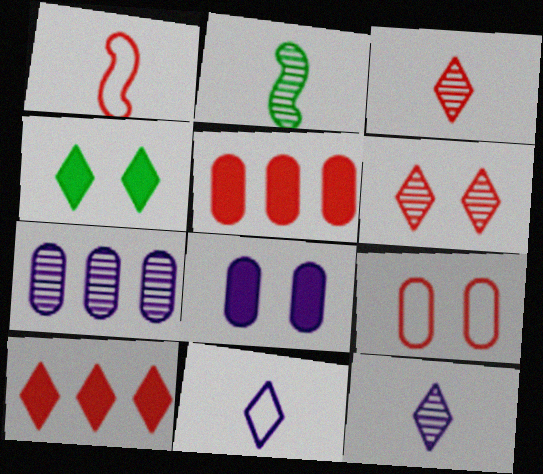[[1, 4, 7], 
[1, 5, 6], 
[2, 6, 7]]